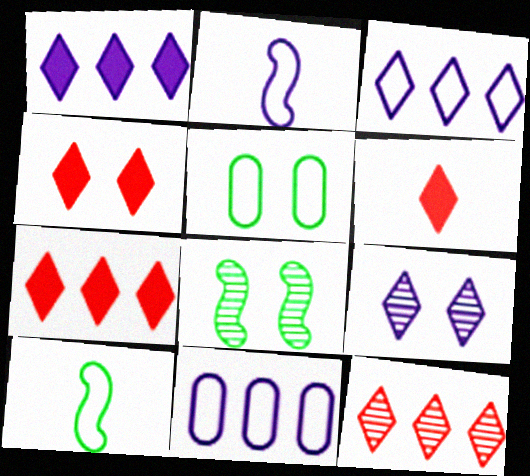[[4, 6, 7], 
[6, 8, 11]]